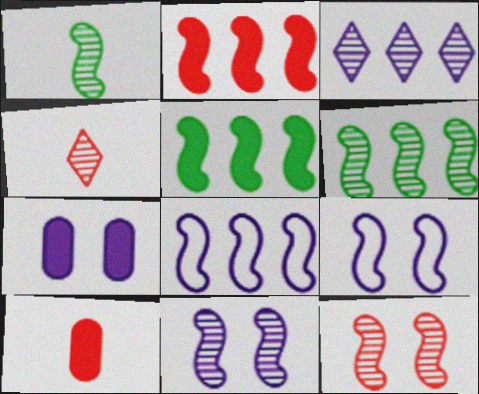[[1, 2, 9], 
[2, 6, 8]]